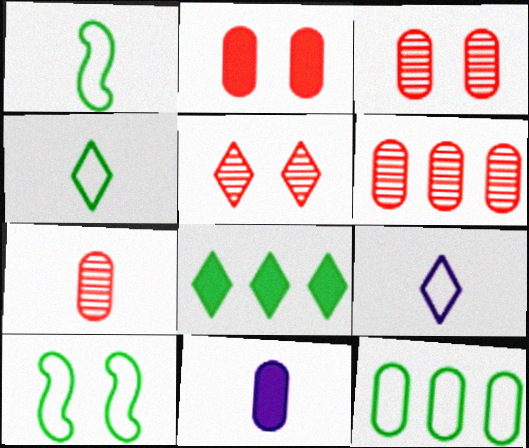[[3, 6, 7], 
[3, 11, 12], 
[4, 10, 12], 
[5, 8, 9]]